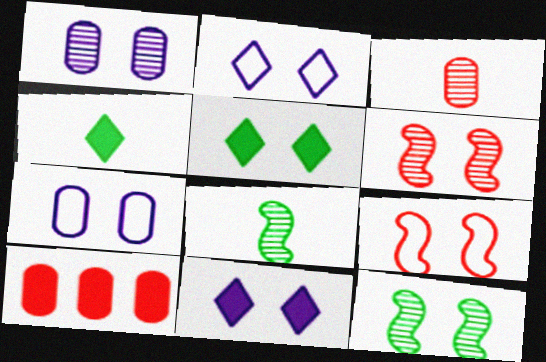[[1, 5, 9], 
[2, 8, 10], 
[5, 6, 7]]